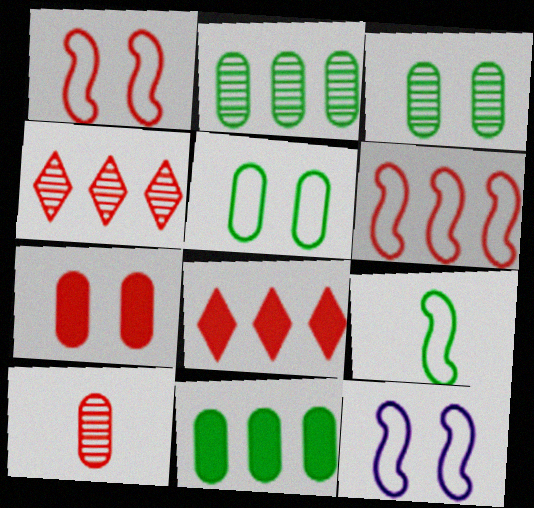[[1, 8, 10], 
[6, 9, 12]]